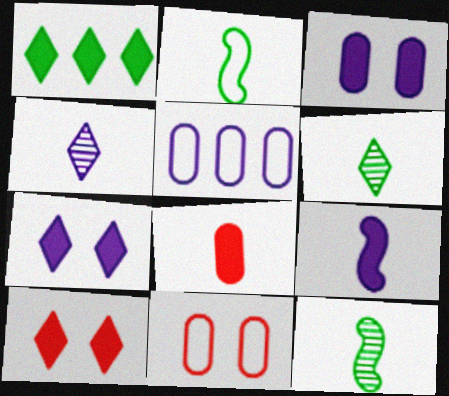[[2, 4, 8], 
[5, 10, 12]]